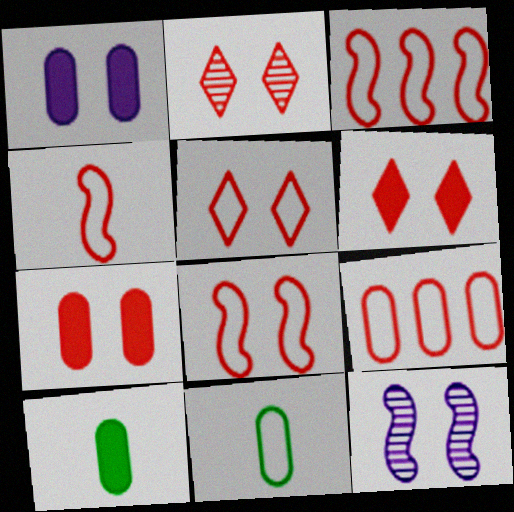[[2, 5, 6], 
[2, 7, 8], 
[3, 4, 8], 
[4, 5, 9]]